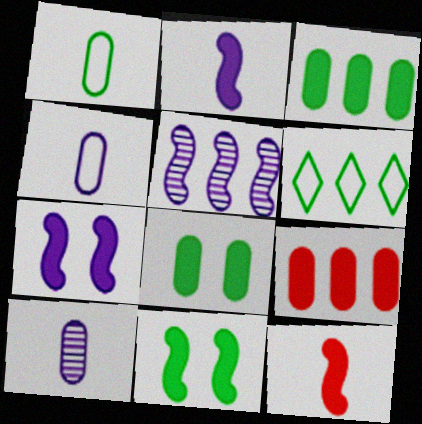[[5, 6, 9]]